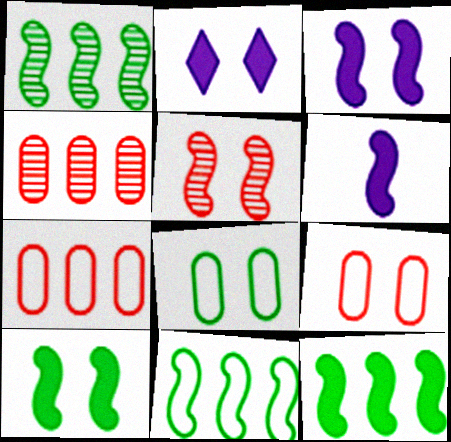[[1, 11, 12], 
[2, 5, 8], 
[5, 6, 11]]